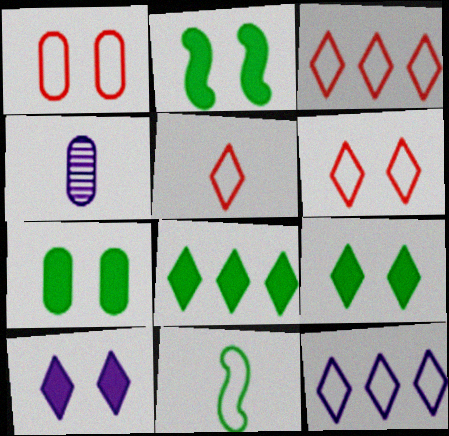[[1, 11, 12], 
[2, 3, 4], 
[2, 7, 9], 
[3, 5, 6]]